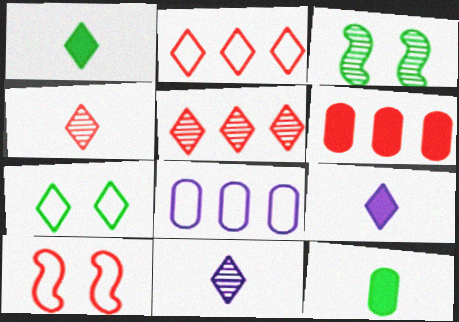[[4, 6, 10], 
[5, 7, 9]]